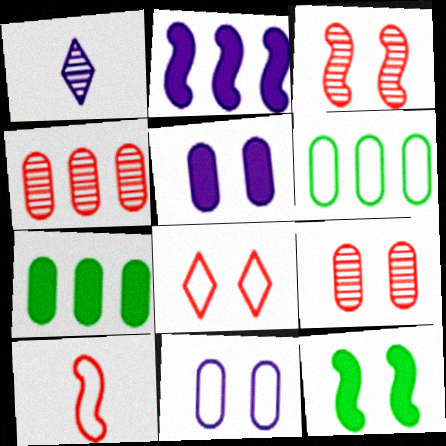[[1, 2, 11]]